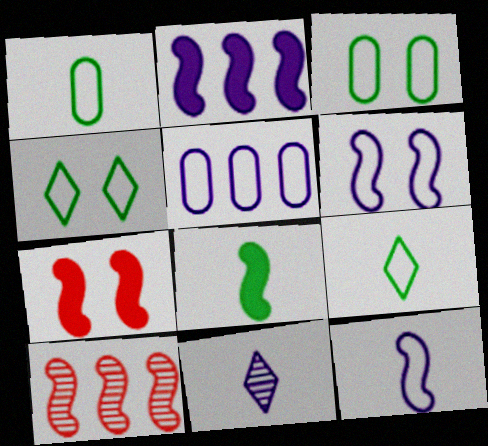[[2, 7, 8], 
[6, 8, 10]]